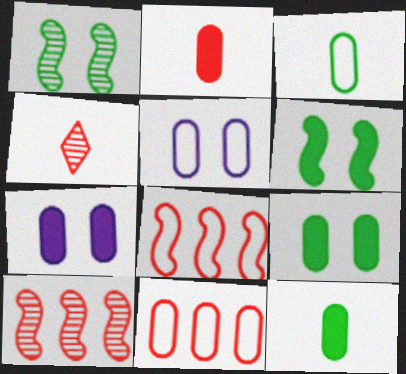[[3, 5, 11]]